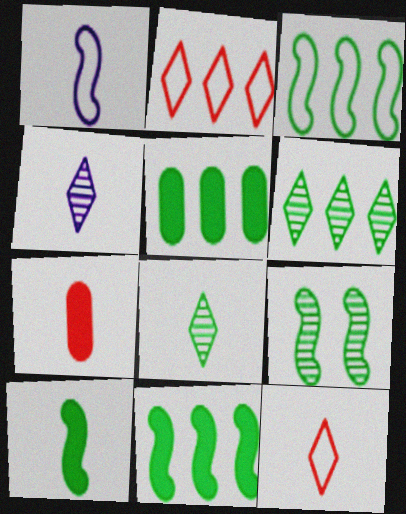[[1, 7, 8], 
[3, 5, 6], 
[3, 9, 10]]